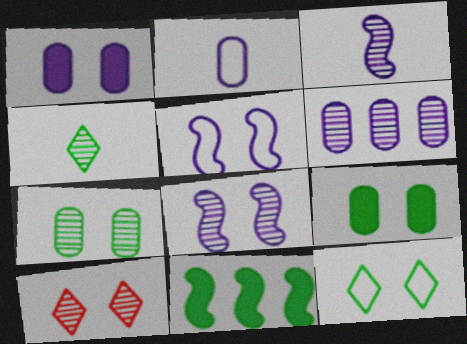[[1, 2, 6], 
[2, 10, 11], 
[5, 9, 10], 
[7, 8, 10]]